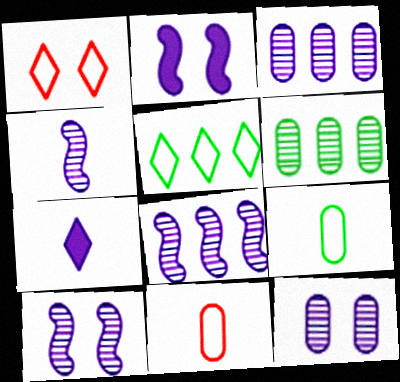[[4, 8, 10]]